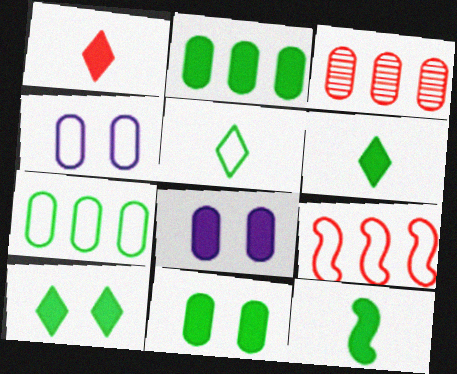[[2, 10, 12], 
[4, 5, 9]]